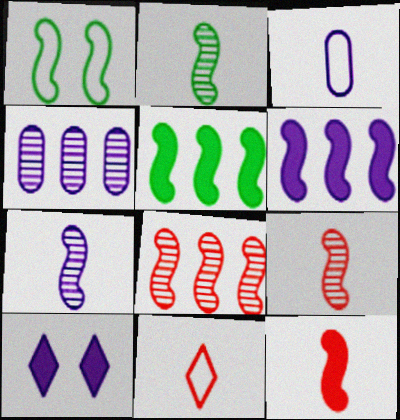[[1, 2, 5], 
[1, 6, 9], 
[2, 7, 9]]